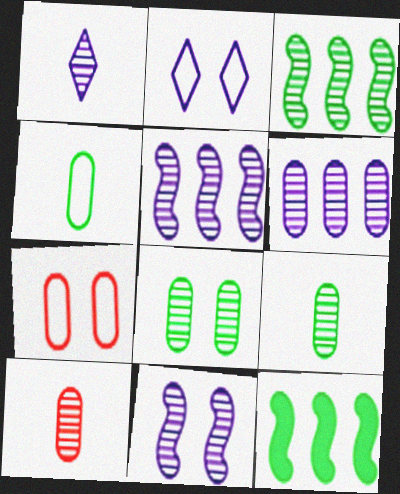[[1, 6, 11], 
[1, 7, 12], 
[2, 10, 12], 
[6, 8, 10]]